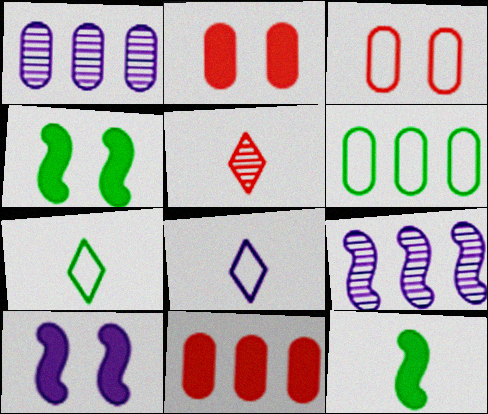[[1, 6, 11], 
[1, 8, 10], 
[2, 7, 9], 
[5, 6, 10]]